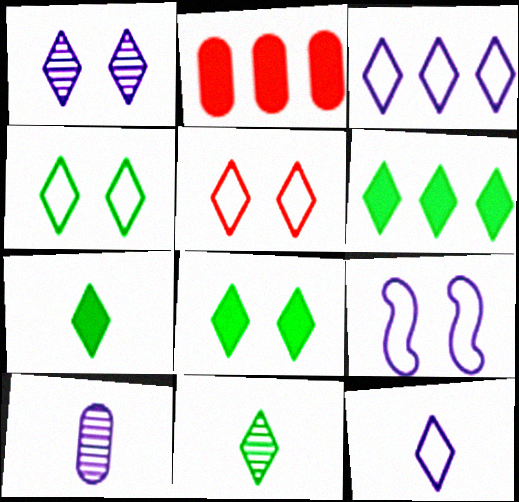[[1, 5, 8], 
[2, 9, 11], 
[4, 6, 11], 
[6, 7, 8]]